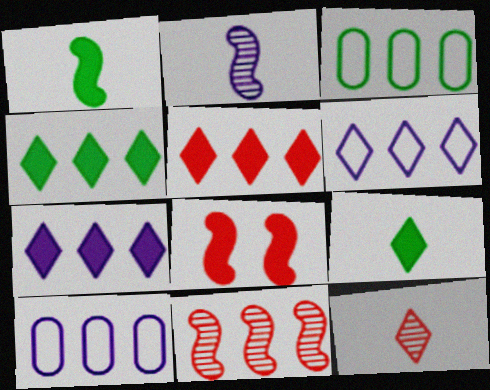[[3, 7, 11], 
[4, 5, 7], 
[4, 10, 11]]